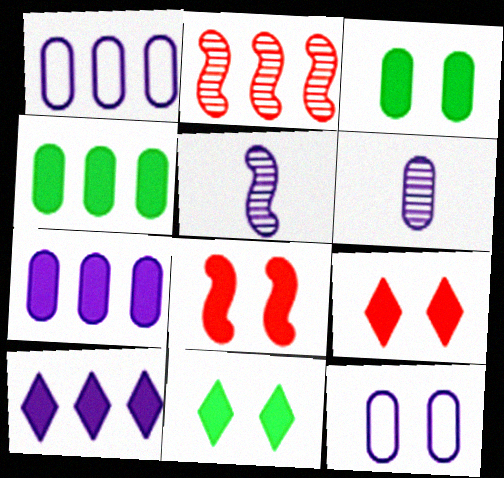[[5, 10, 12], 
[6, 7, 12]]